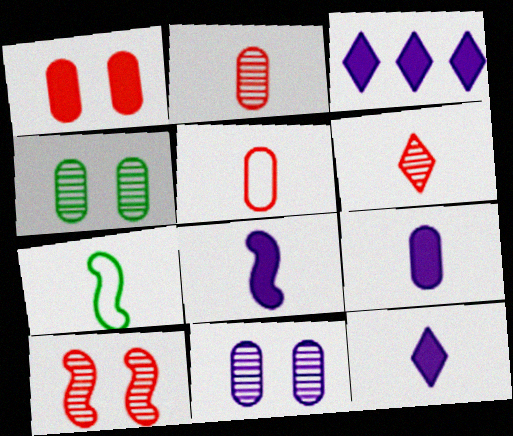[[2, 7, 12], 
[6, 7, 9], 
[8, 9, 12]]